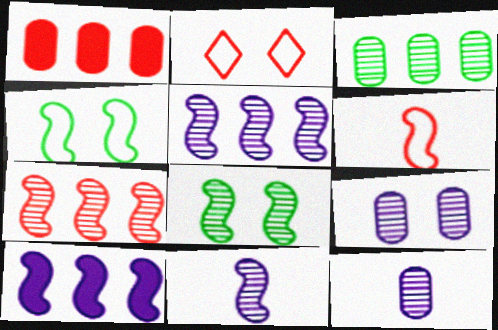[[6, 8, 10], 
[7, 8, 11]]